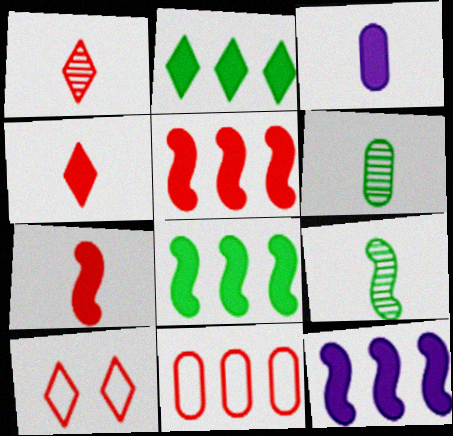[[5, 8, 12], 
[6, 10, 12]]